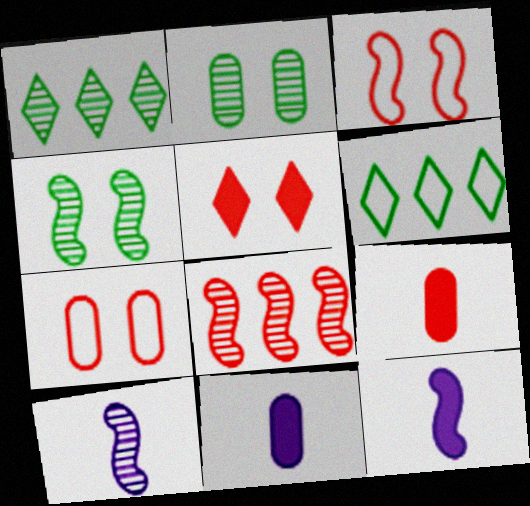[[1, 3, 11], 
[1, 7, 12], 
[4, 8, 10]]